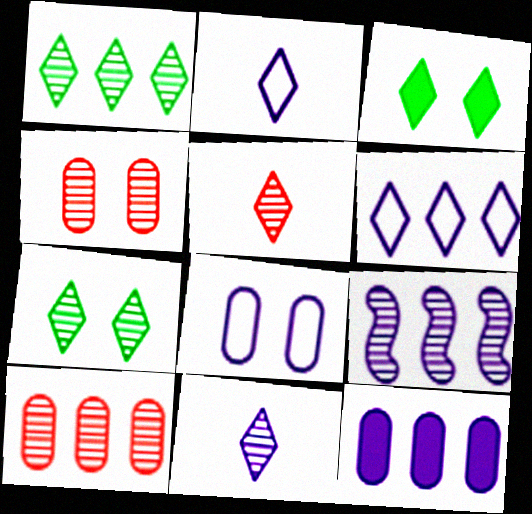[[1, 9, 10], 
[3, 5, 6], 
[6, 9, 12]]